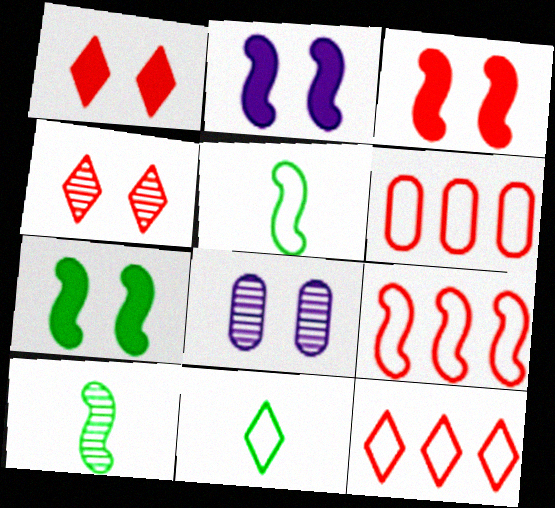[[2, 3, 7], 
[2, 9, 10], 
[6, 9, 12]]